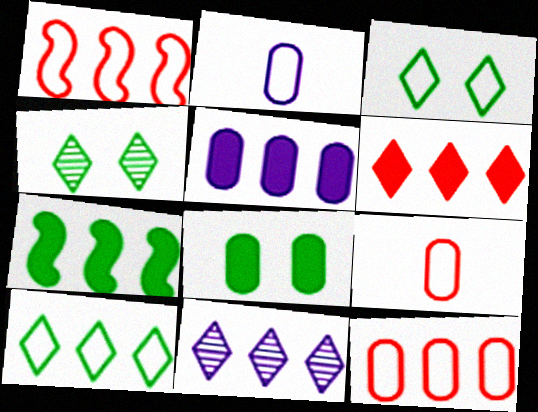[[1, 2, 3], 
[5, 6, 7], 
[6, 10, 11], 
[7, 11, 12]]